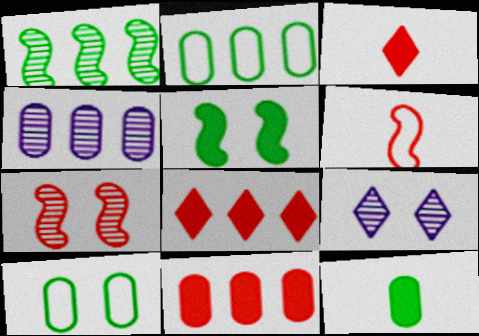[[2, 4, 11]]